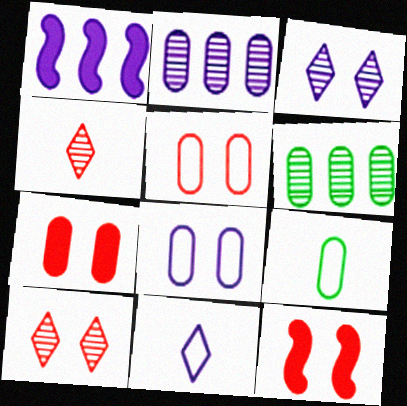[[1, 9, 10], 
[2, 7, 9], 
[5, 10, 12], 
[6, 11, 12]]